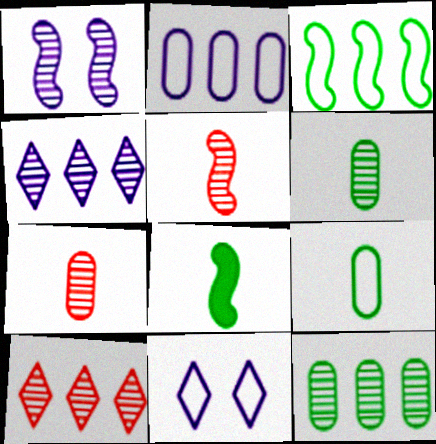[[1, 6, 10]]